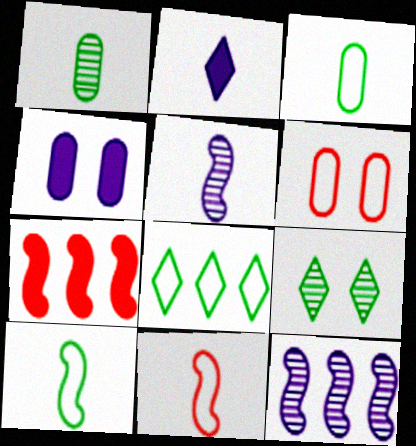[[1, 2, 11]]